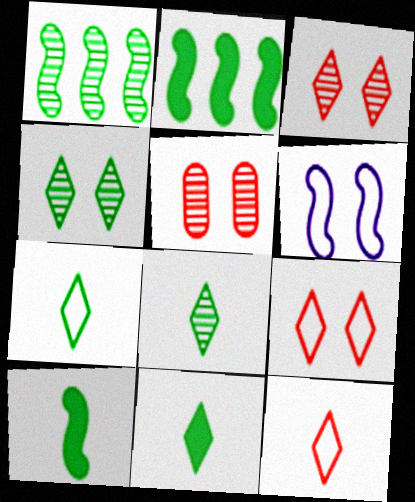[[7, 8, 11]]